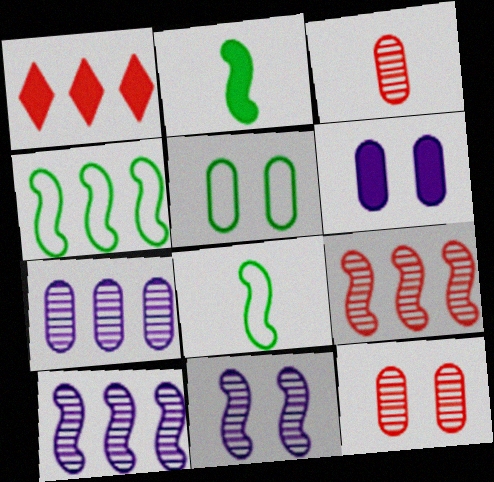[[1, 2, 6], 
[1, 4, 7], 
[5, 6, 12]]